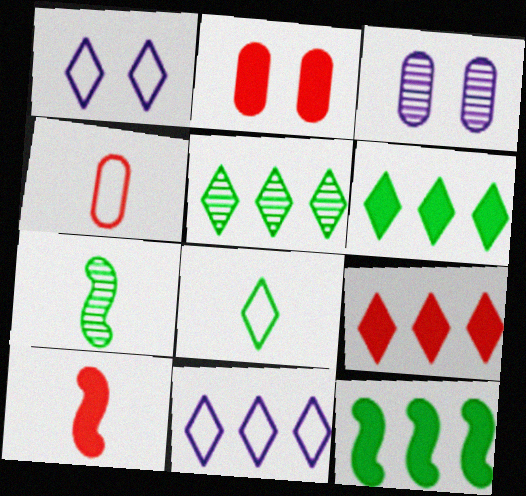[[2, 7, 11], 
[2, 9, 10], 
[5, 9, 11]]